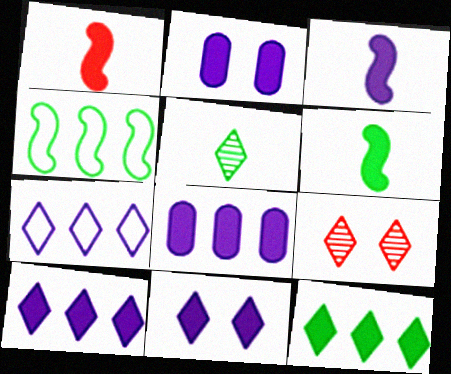[[1, 2, 12], 
[1, 3, 6], 
[2, 3, 10], 
[3, 8, 11]]